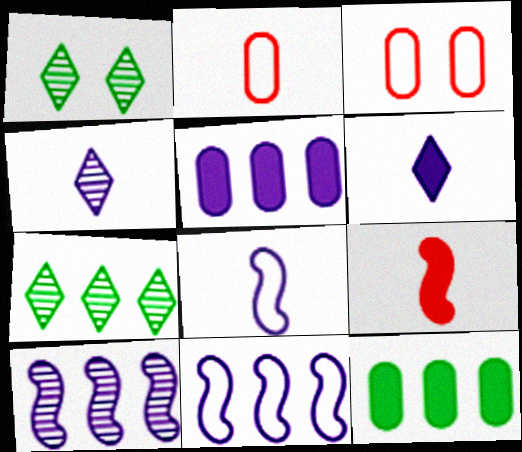[]